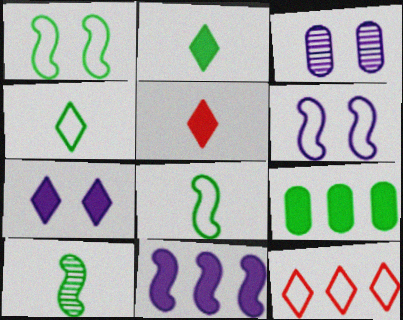[[3, 6, 7]]